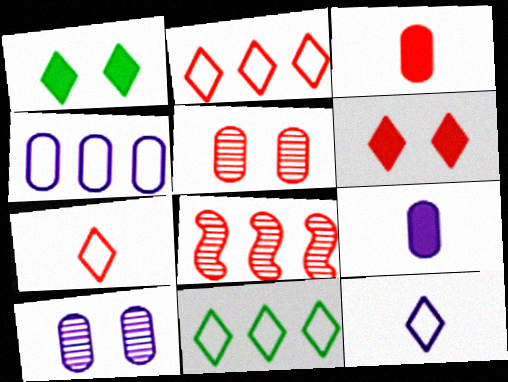[[4, 9, 10]]